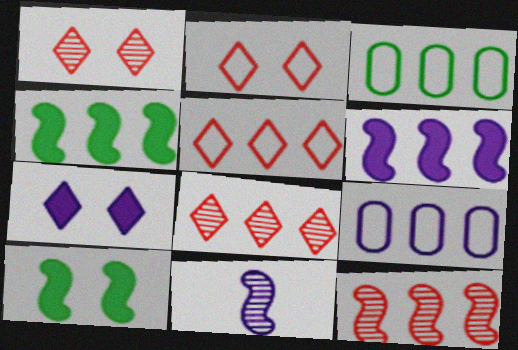[[3, 6, 8], 
[4, 8, 9], 
[7, 9, 11]]